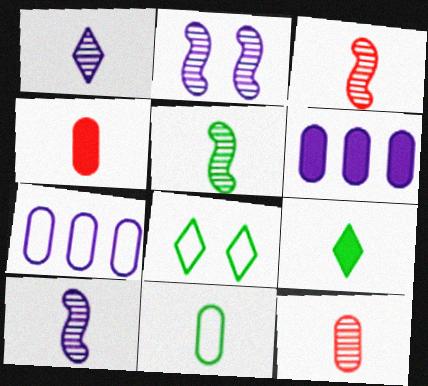[[1, 5, 12], 
[3, 5, 10], 
[3, 6, 8], 
[5, 9, 11]]